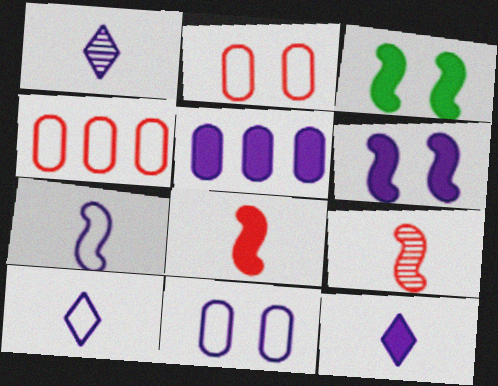[[1, 3, 4], 
[1, 10, 12], 
[5, 6, 12]]